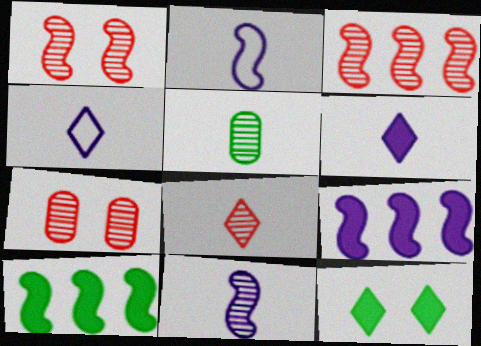[[1, 2, 10], 
[3, 7, 8], 
[4, 7, 10], 
[5, 8, 11]]